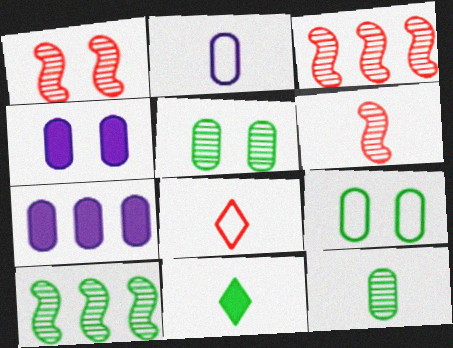[[1, 3, 6], 
[2, 6, 11], 
[4, 8, 10], 
[9, 10, 11]]